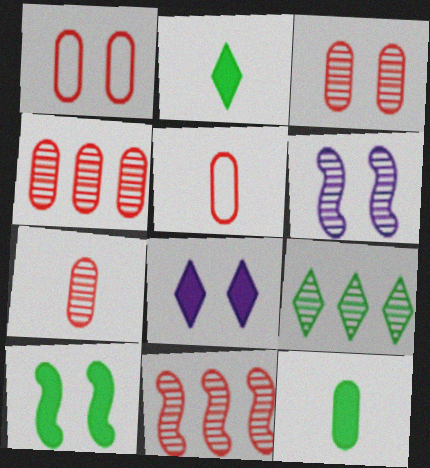[[3, 4, 7], 
[6, 7, 9]]